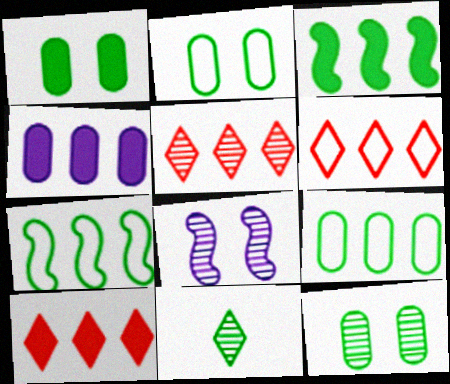[[1, 2, 12], 
[1, 7, 11], 
[2, 3, 11], 
[3, 4, 10], 
[4, 5, 7], 
[5, 6, 10]]